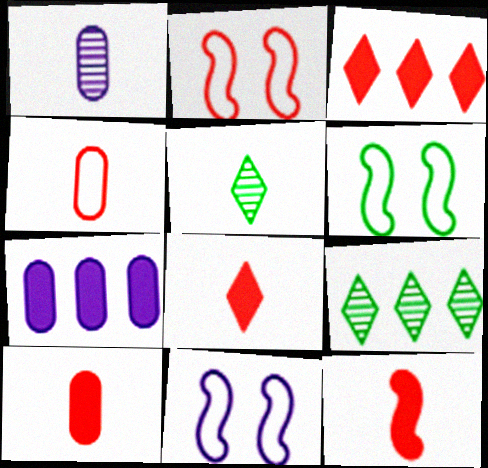[[1, 3, 6], 
[2, 5, 7], 
[2, 6, 11], 
[8, 10, 12], 
[9, 10, 11]]